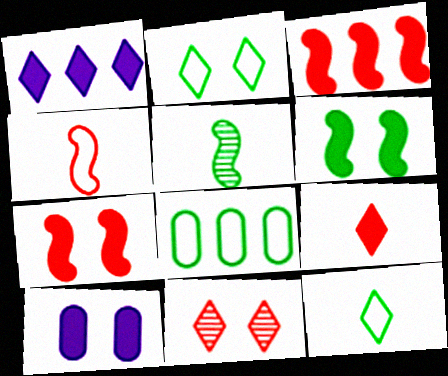[[1, 11, 12]]